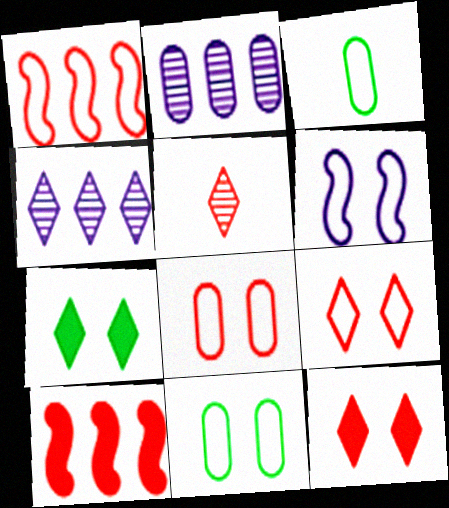[[5, 8, 10], 
[6, 9, 11]]